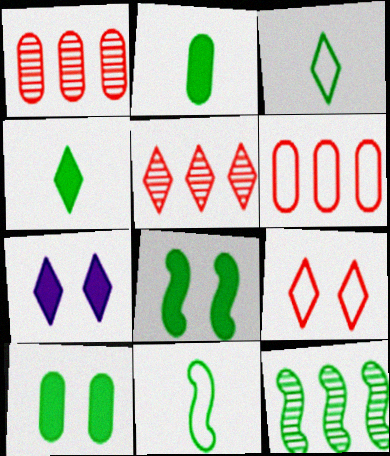[[1, 7, 11], 
[3, 5, 7], 
[3, 10, 12], 
[8, 11, 12]]